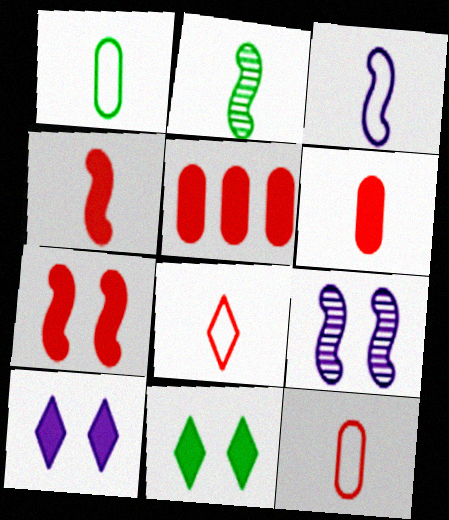[[1, 3, 8], 
[2, 3, 4]]